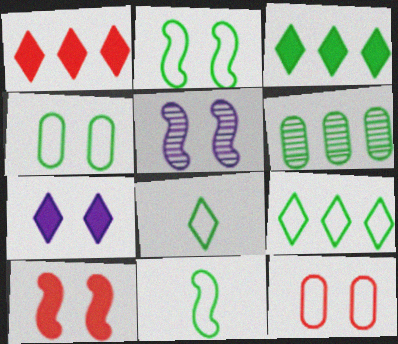[[2, 5, 10], 
[4, 9, 11]]